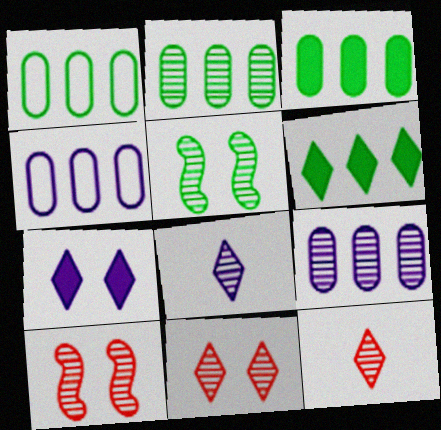[[1, 2, 3], 
[2, 8, 10], 
[5, 9, 12]]